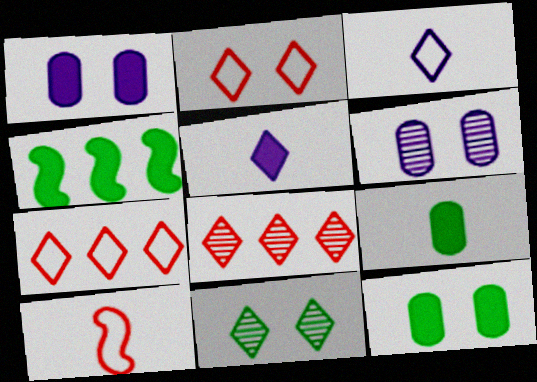[[5, 7, 11]]